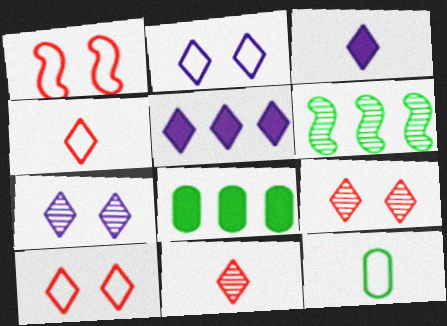[]